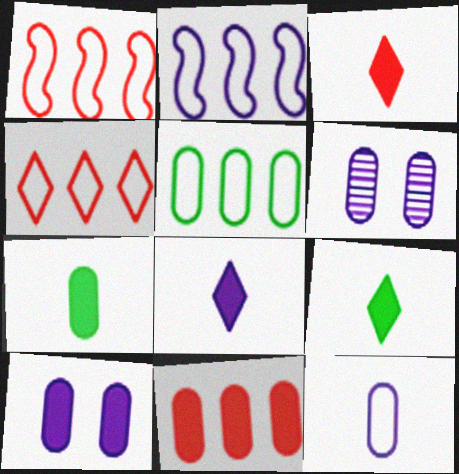[[1, 6, 9], 
[2, 4, 5], 
[2, 6, 8], 
[3, 8, 9], 
[7, 10, 11]]